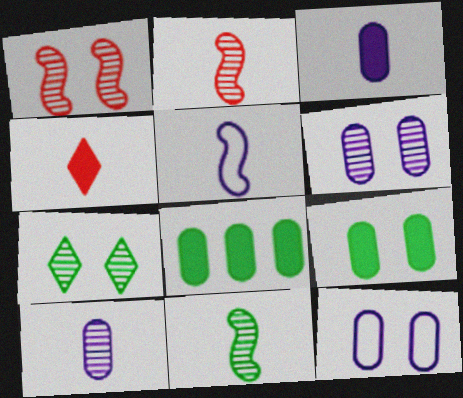[[1, 6, 7]]